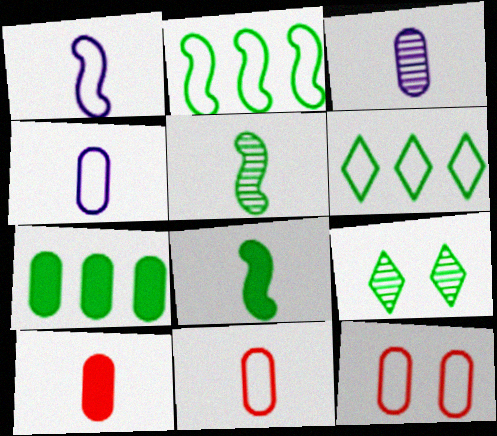[[1, 6, 12], 
[3, 7, 12]]